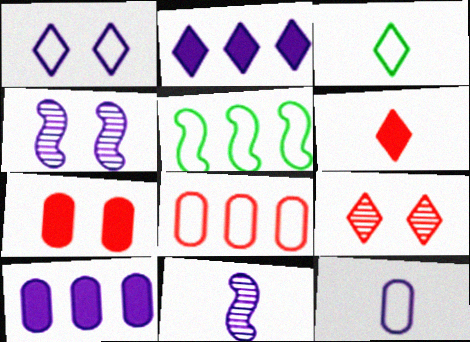[[1, 10, 11], 
[2, 3, 9], 
[2, 4, 12]]